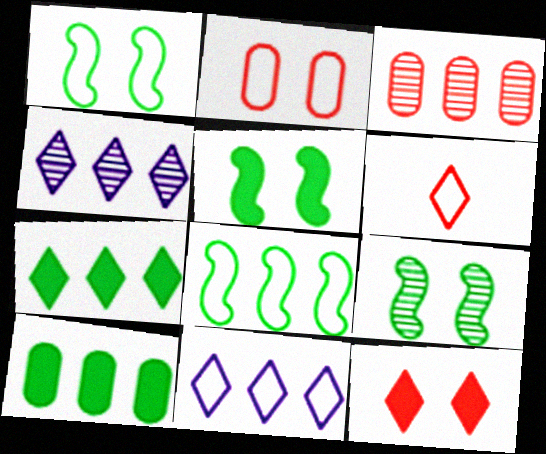[[1, 5, 9]]